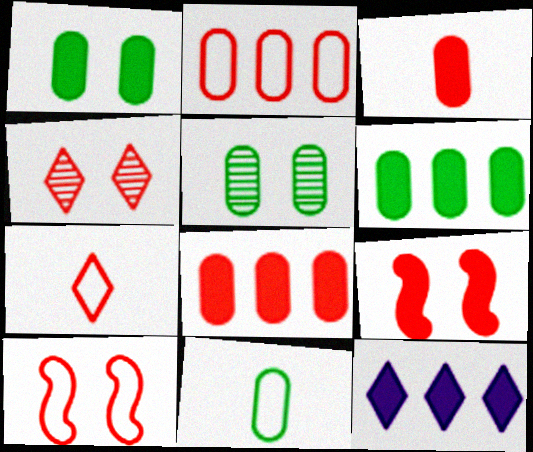[[2, 7, 10], 
[5, 6, 11]]